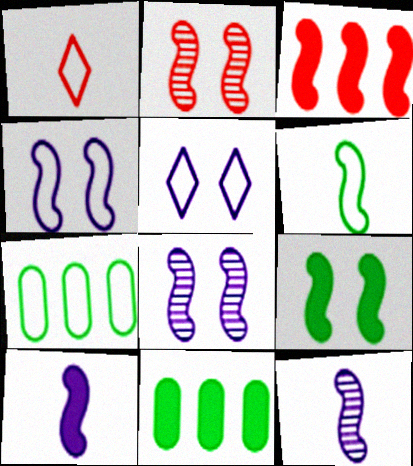[[1, 4, 7], 
[1, 8, 11], 
[2, 4, 9], 
[3, 6, 8], 
[3, 9, 10]]